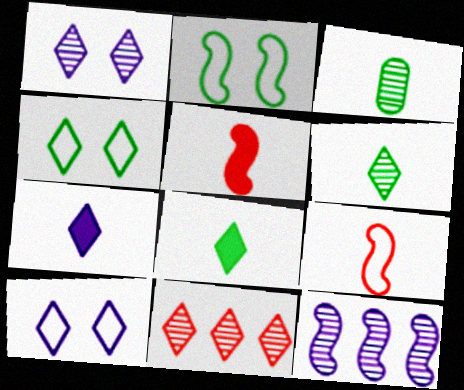[[1, 6, 11], 
[2, 5, 12], 
[3, 7, 9], 
[4, 7, 11], 
[8, 10, 11]]